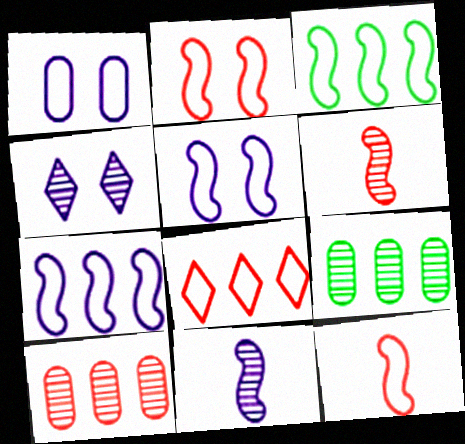[[3, 5, 12], 
[4, 6, 9]]